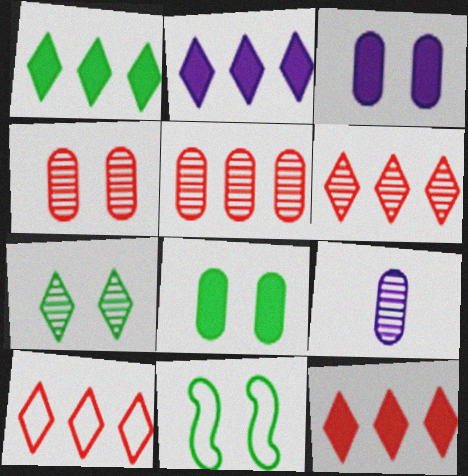[[1, 2, 12], 
[6, 10, 12], 
[7, 8, 11], 
[9, 11, 12]]